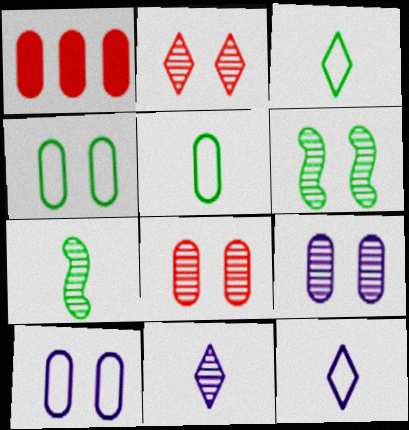[[1, 5, 9], 
[1, 6, 12], 
[2, 6, 9]]